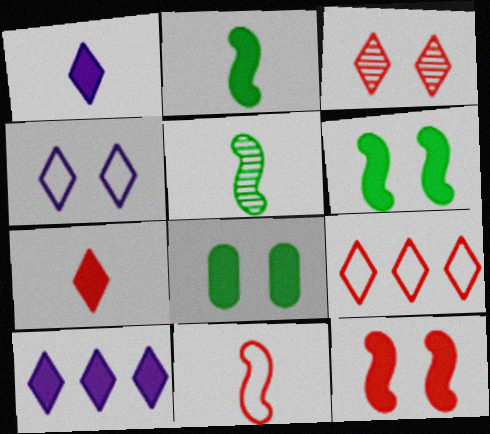[[3, 7, 9]]